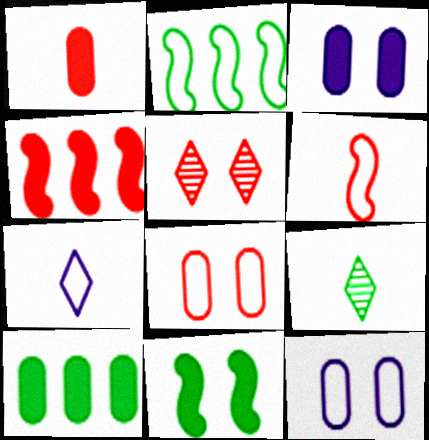[[1, 3, 10], 
[2, 7, 8], 
[4, 9, 12], 
[5, 11, 12]]